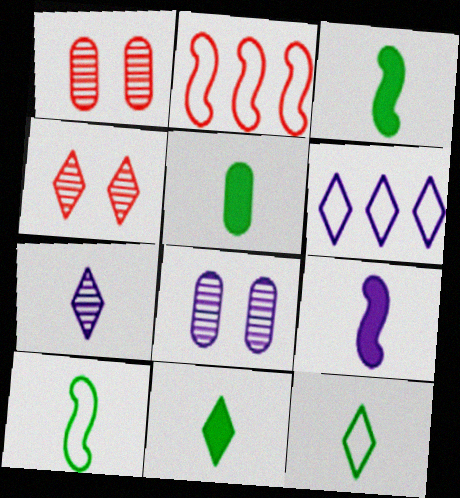[[1, 3, 6], 
[2, 8, 11], 
[3, 5, 11], 
[4, 6, 11], 
[6, 8, 9]]